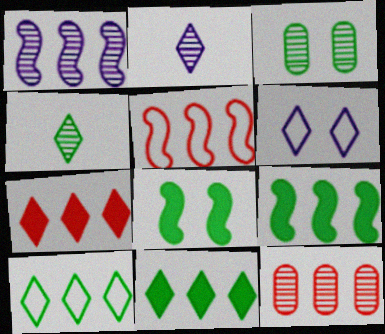[[1, 5, 9], 
[4, 6, 7], 
[5, 7, 12]]